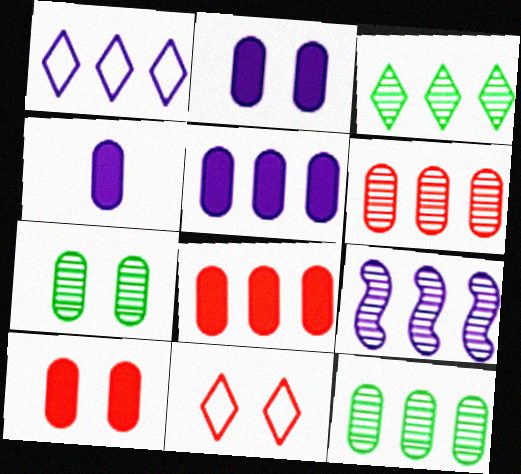[[1, 5, 9], 
[2, 4, 5], 
[3, 6, 9]]